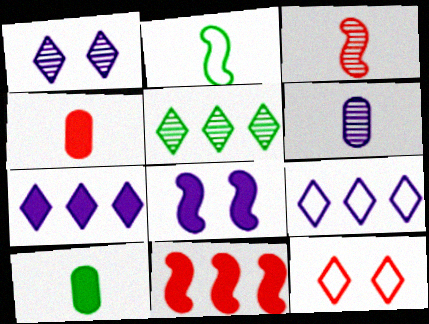[[6, 8, 9]]